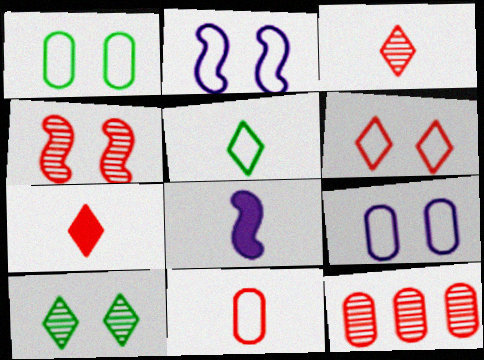[[1, 2, 6], 
[3, 4, 12]]